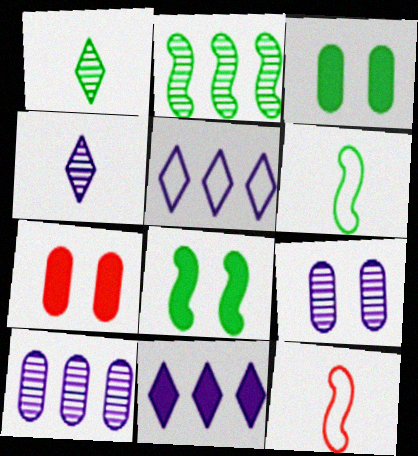[[2, 6, 8]]